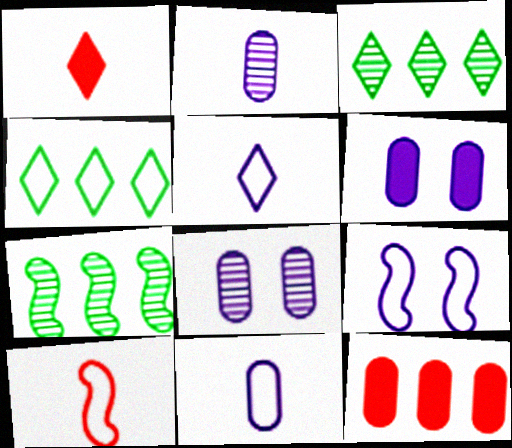[[3, 6, 10]]